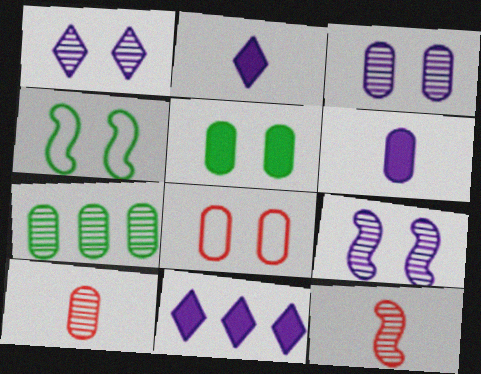[[1, 3, 9], 
[1, 7, 12], 
[3, 5, 8], 
[3, 7, 10], 
[4, 10, 11], 
[6, 7, 8]]